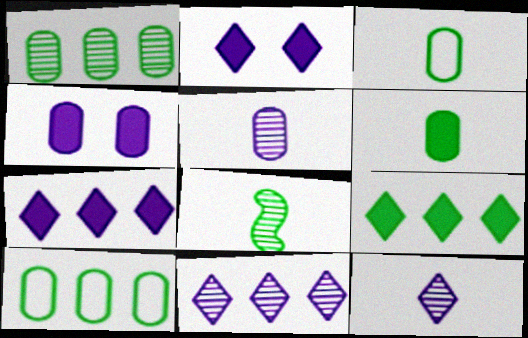[]